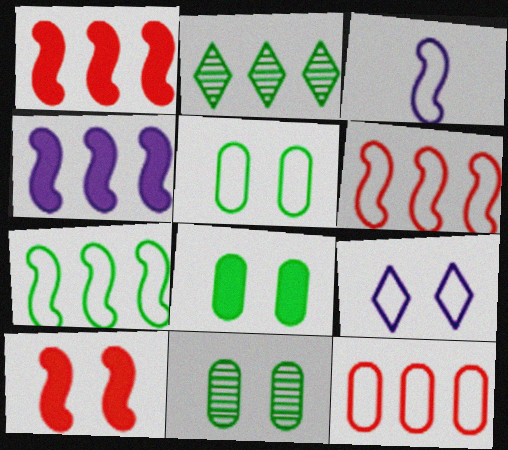[[2, 4, 12], 
[5, 8, 11], 
[9, 10, 11]]